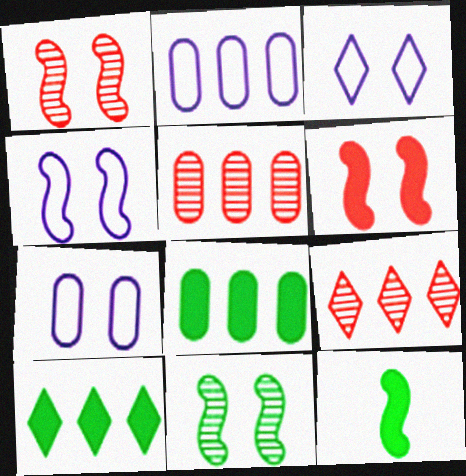[[2, 5, 8], 
[3, 4, 7], 
[3, 5, 12], 
[4, 6, 11], 
[7, 9, 12]]